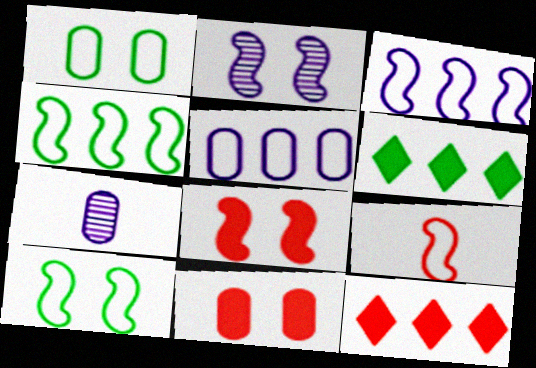[[2, 8, 10], 
[3, 9, 10], 
[7, 10, 12]]